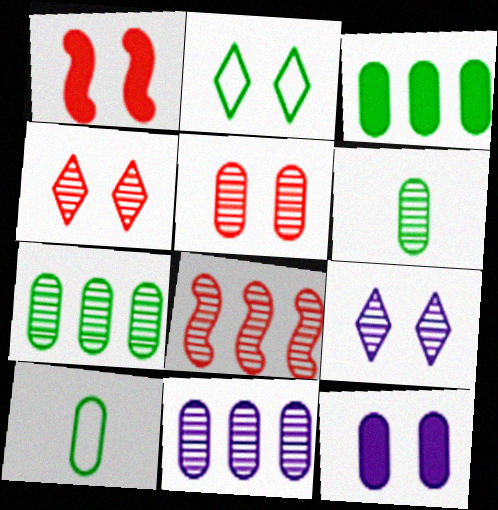[[5, 6, 11], 
[6, 8, 9]]